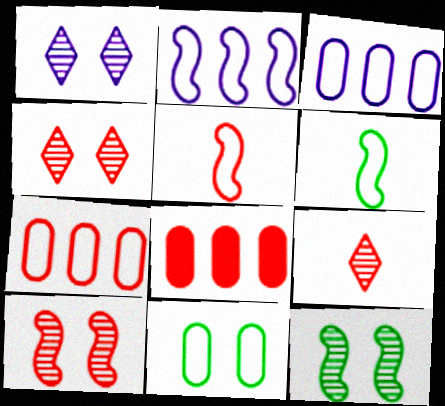[[1, 6, 8], 
[4, 5, 8]]